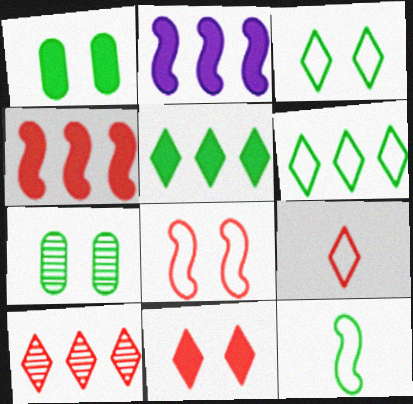[[2, 7, 9], 
[5, 7, 12], 
[9, 10, 11]]